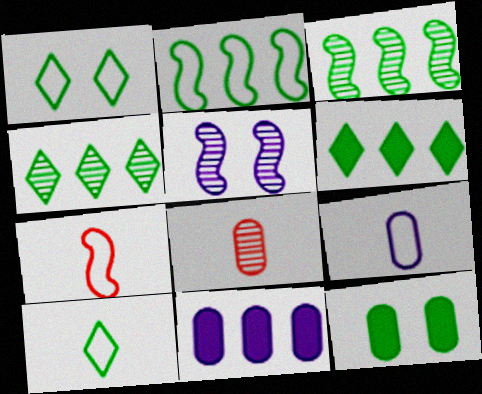[[3, 10, 12], 
[4, 5, 8], 
[7, 9, 10]]